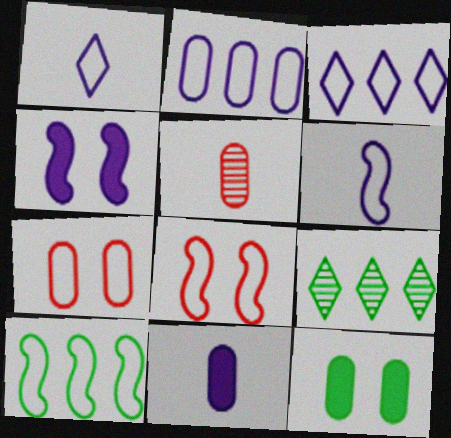[[1, 7, 10], 
[2, 5, 12], 
[6, 8, 10], 
[8, 9, 11]]